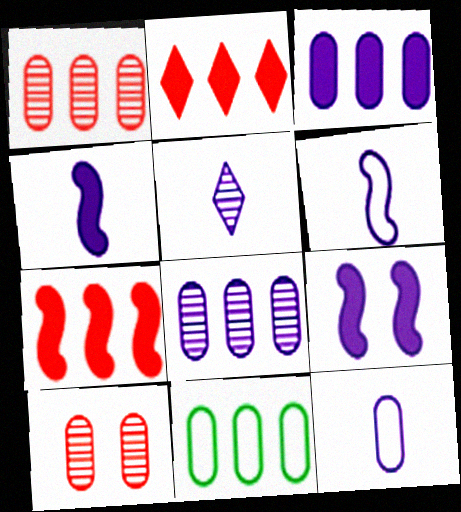[[1, 3, 11], 
[4, 5, 12]]